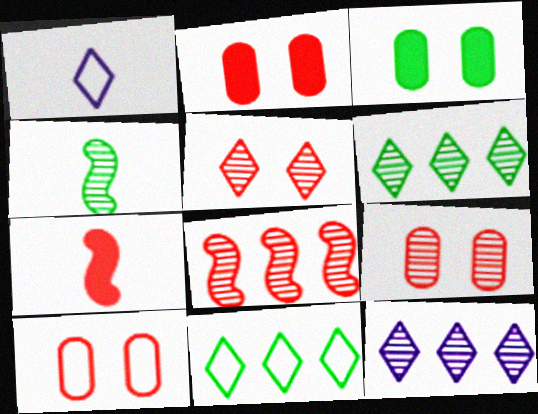[[1, 3, 8], 
[2, 9, 10], 
[3, 4, 11], 
[4, 9, 12]]